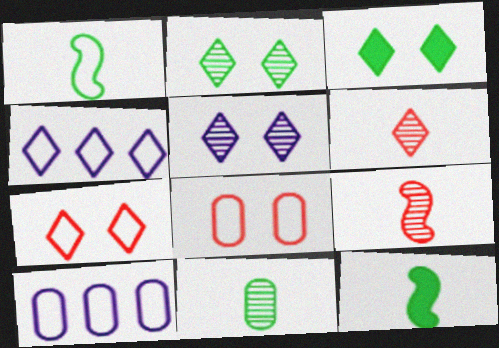[[1, 4, 8], 
[1, 7, 10], 
[3, 4, 6], 
[3, 5, 7], 
[3, 9, 10]]